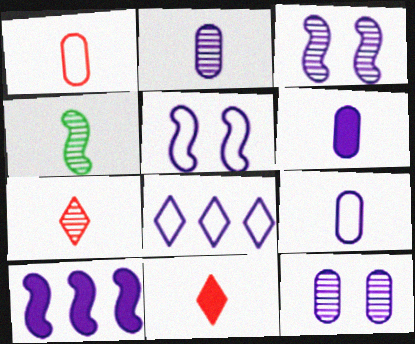[[2, 4, 7], 
[2, 6, 9], 
[3, 6, 8], 
[4, 9, 11], 
[5, 8, 9]]